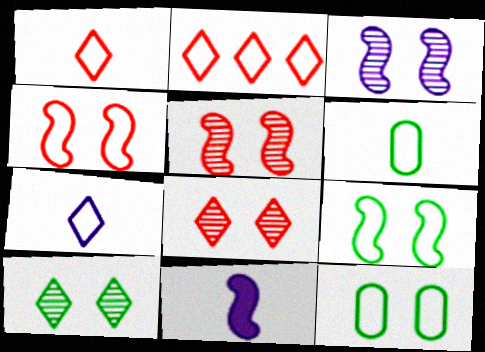[]